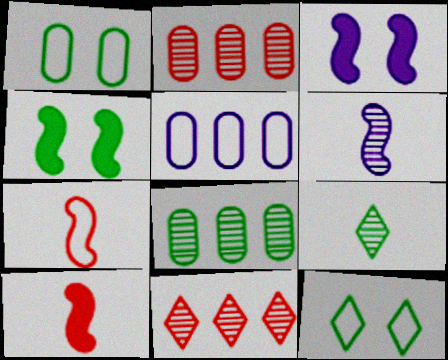[[5, 7, 12]]